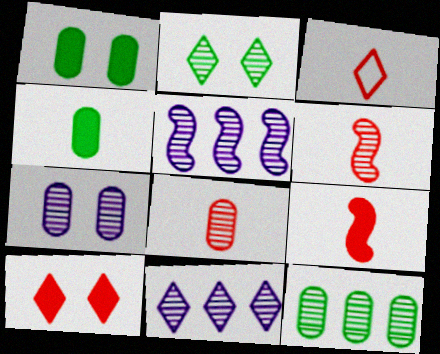[[1, 3, 5], 
[2, 5, 8], 
[3, 8, 9], 
[7, 8, 12]]